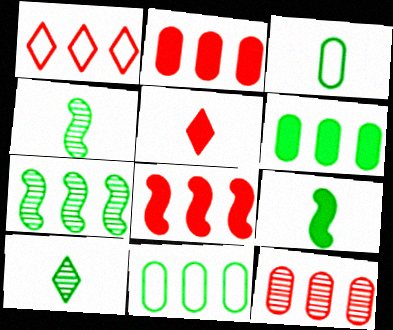[[1, 8, 12], 
[3, 9, 10]]